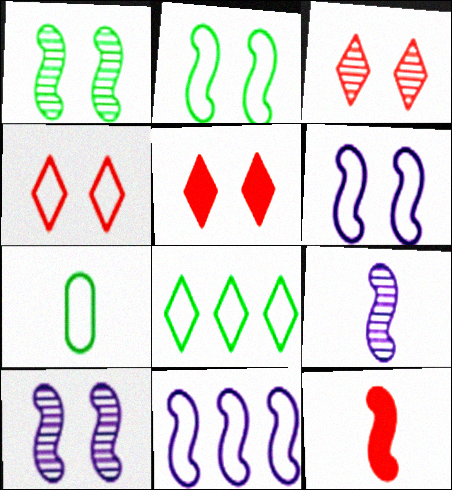[[1, 11, 12], 
[2, 7, 8], 
[3, 4, 5], 
[4, 7, 11]]